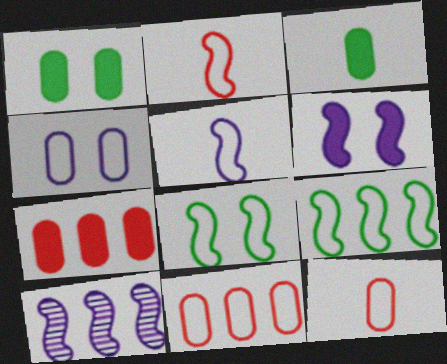[[5, 6, 10]]